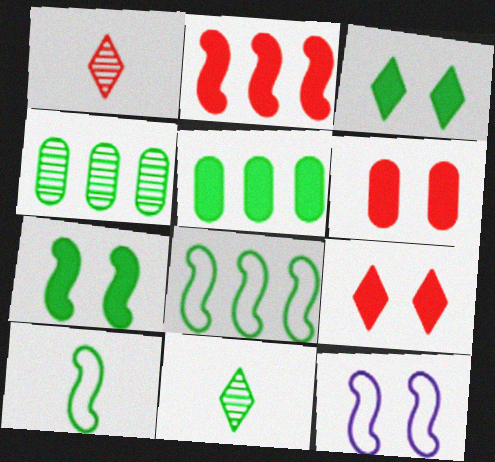[[1, 5, 12], 
[3, 4, 10]]